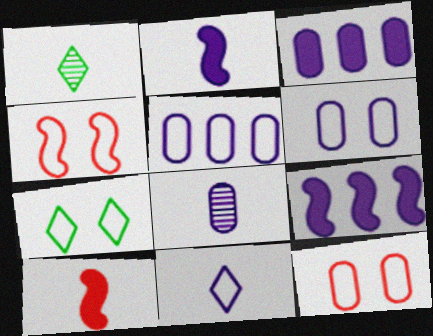[[1, 3, 4], 
[1, 9, 12], 
[2, 8, 11], 
[3, 6, 8], 
[4, 6, 7]]